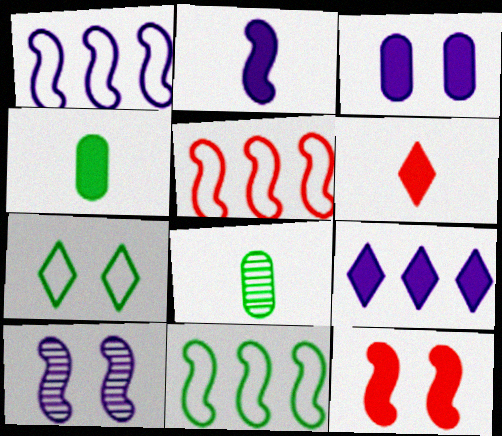[[1, 2, 10], 
[1, 5, 11], 
[2, 3, 9], 
[2, 4, 6], 
[4, 9, 12]]